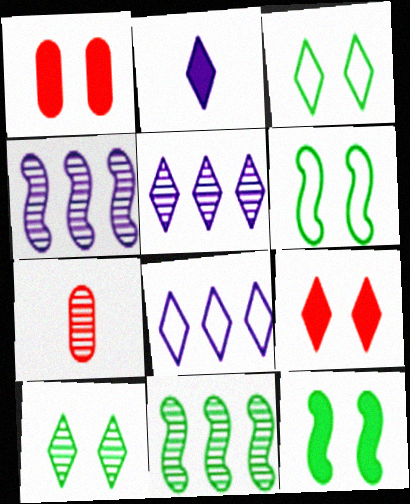[[4, 7, 10], 
[7, 8, 12]]